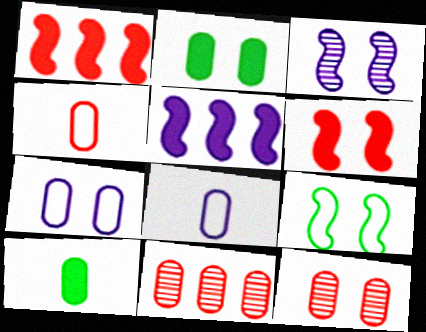[[2, 7, 12], 
[2, 8, 11], 
[3, 6, 9], 
[7, 10, 11]]